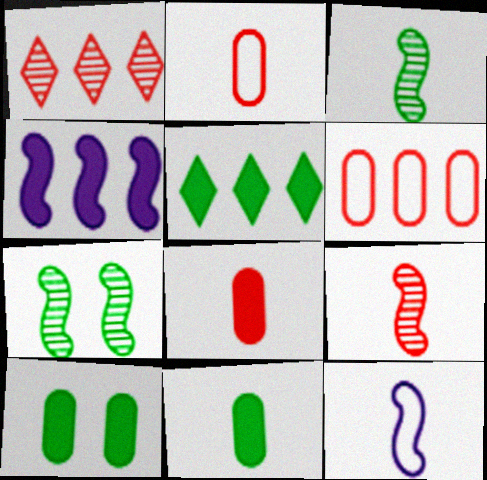[[1, 10, 12]]